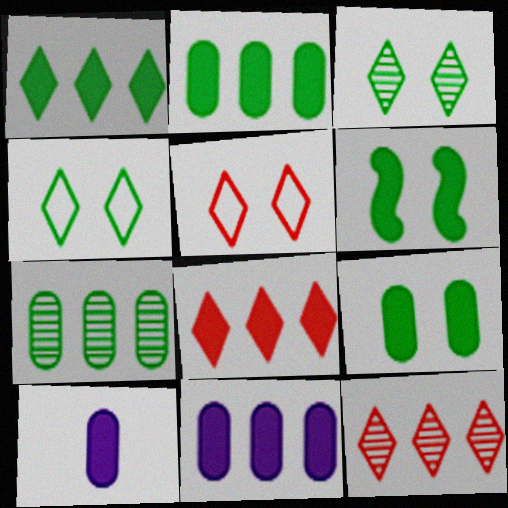[[6, 8, 10]]